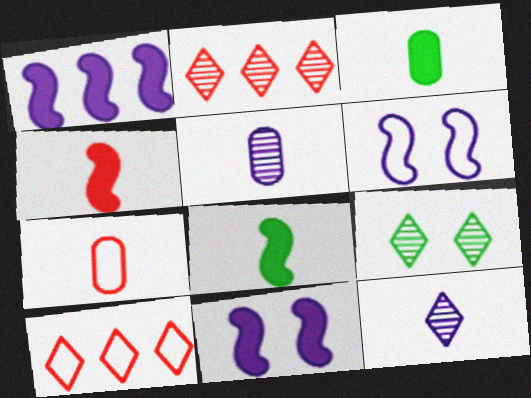[[1, 7, 9], 
[2, 3, 6], 
[2, 9, 12], 
[3, 5, 7], 
[7, 8, 12]]